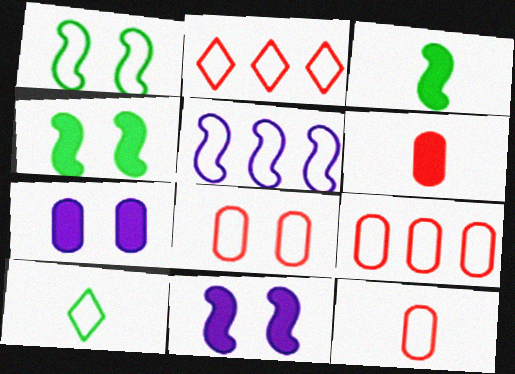[[5, 8, 10], 
[8, 9, 12]]